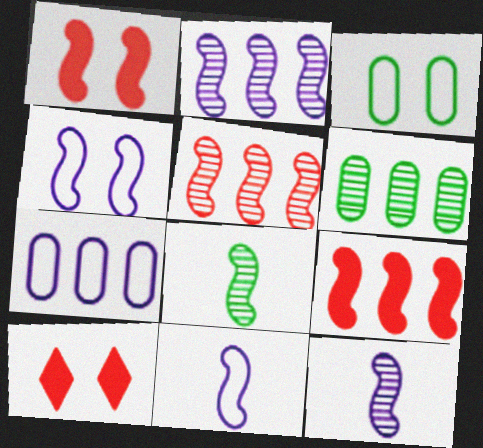[[4, 8, 9], 
[6, 10, 11], 
[7, 8, 10]]